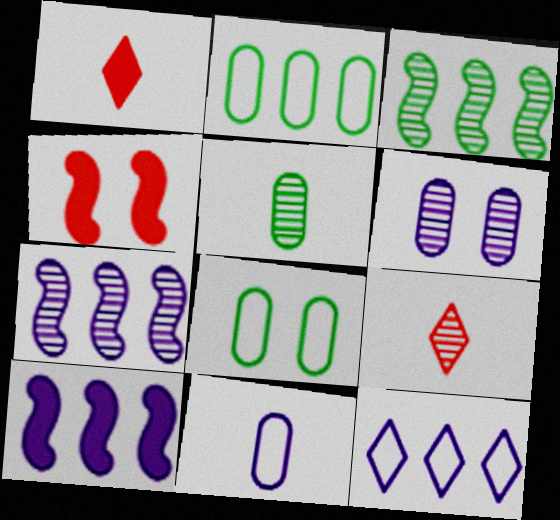[[1, 7, 8], 
[3, 6, 9], 
[4, 5, 12], 
[8, 9, 10]]